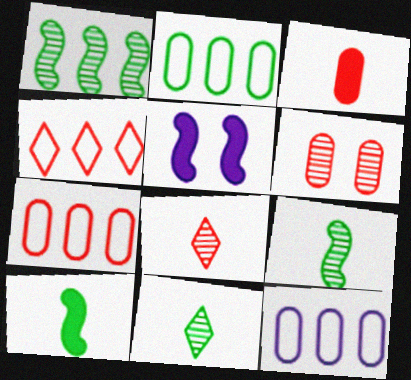[[2, 5, 8], 
[2, 7, 12], 
[3, 6, 7], 
[5, 7, 11]]